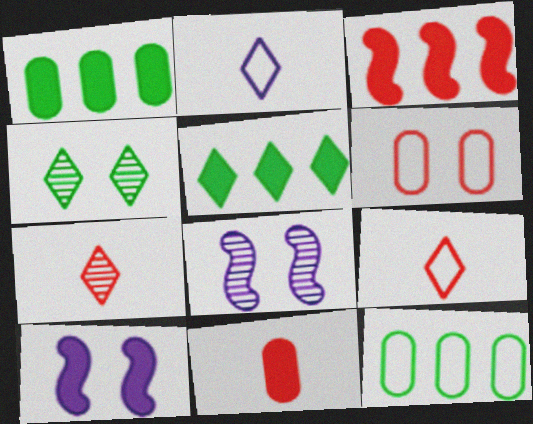[[1, 8, 9], 
[3, 6, 7], 
[4, 6, 10], 
[5, 10, 11], 
[7, 10, 12]]